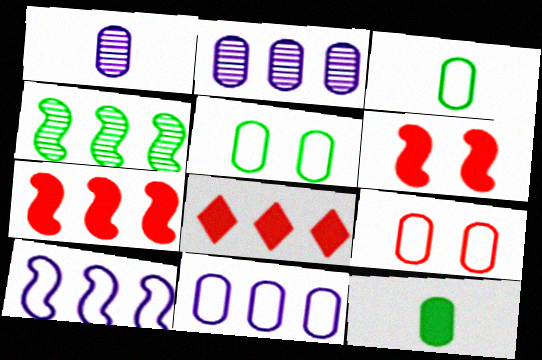[[2, 9, 12], 
[3, 9, 11], 
[4, 7, 10], 
[4, 8, 11]]